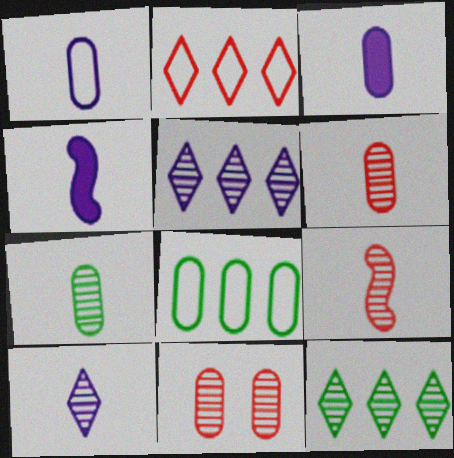[[1, 4, 10], 
[3, 8, 11], 
[7, 9, 10]]